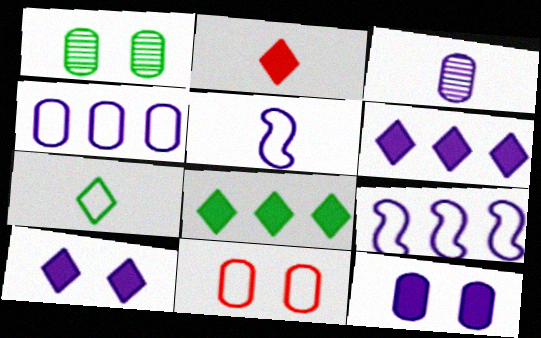[[1, 2, 9], 
[1, 11, 12], 
[2, 8, 10], 
[3, 4, 12], 
[3, 9, 10], 
[7, 9, 11]]